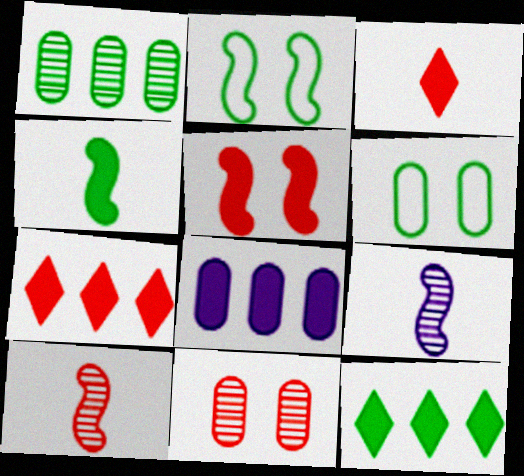[[6, 7, 9]]